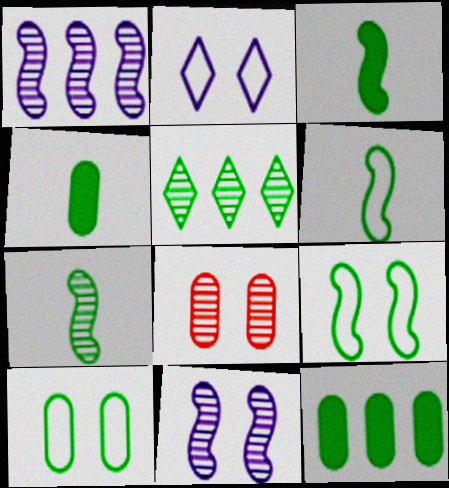[[3, 5, 10], 
[3, 6, 7], 
[4, 5, 9]]